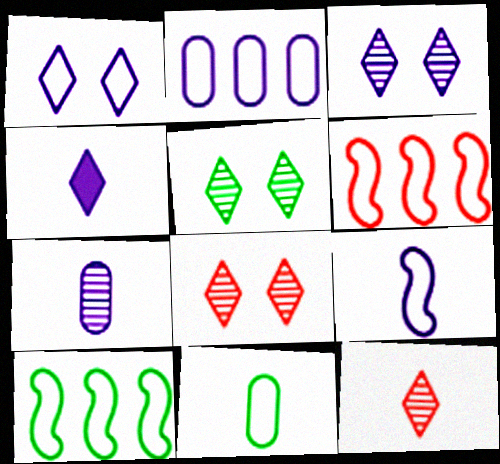[[1, 2, 9], 
[1, 6, 11], 
[3, 5, 8], 
[4, 7, 9]]